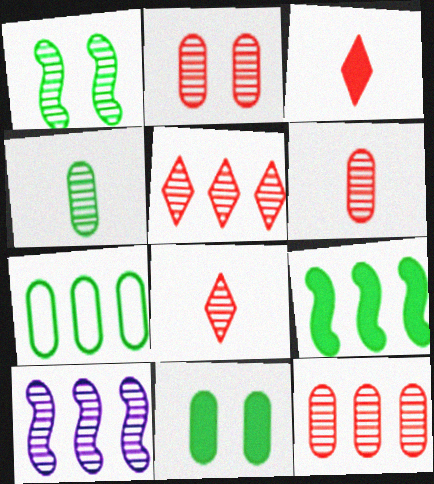[[2, 6, 12], 
[4, 7, 11]]